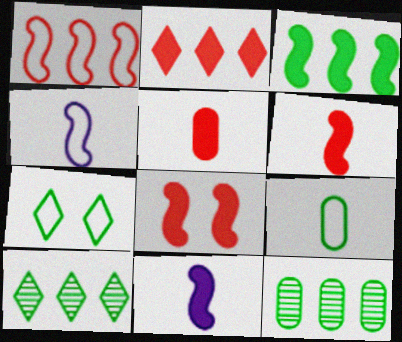[[2, 5, 8], 
[3, 8, 11]]